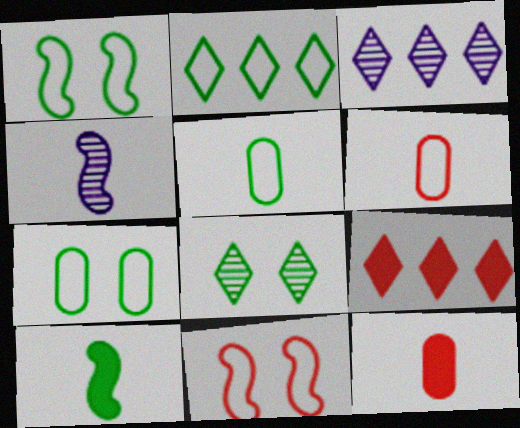[[1, 2, 5], 
[1, 3, 12], 
[2, 3, 9], 
[4, 7, 9]]